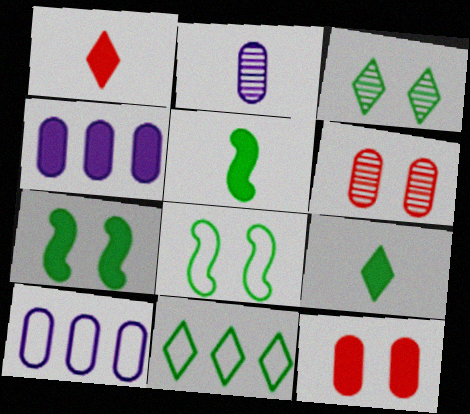[[1, 4, 7], 
[3, 9, 11]]